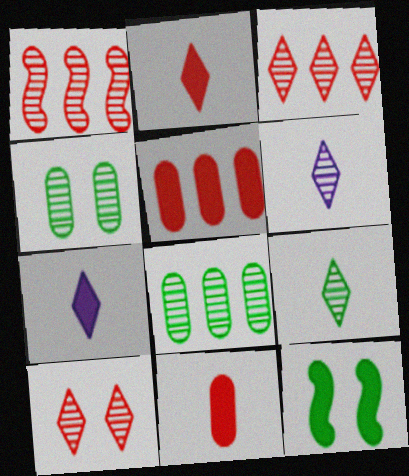[[1, 4, 6], 
[5, 7, 12]]